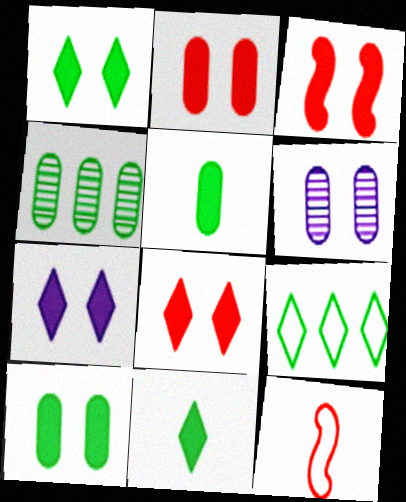[[1, 7, 8], 
[2, 3, 8], 
[3, 7, 10], 
[4, 7, 12]]